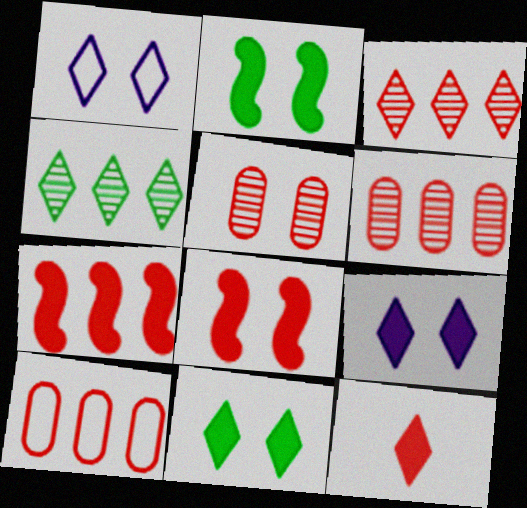[[1, 2, 5], 
[1, 4, 12], 
[3, 7, 10]]